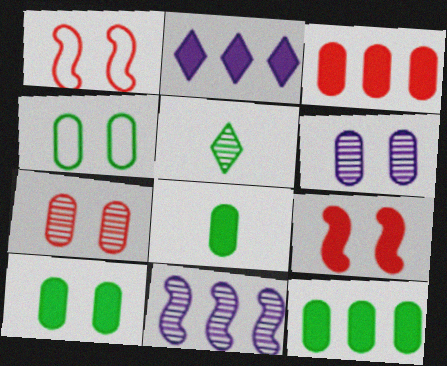[[2, 8, 9], 
[5, 7, 11], 
[8, 10, 12]]